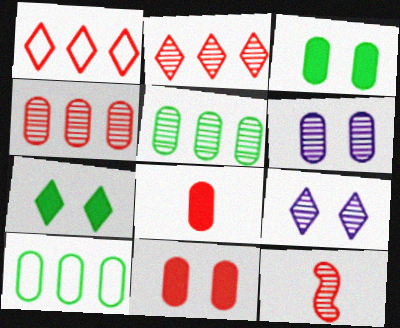[[1, 11, 12], 
[5, 9, 12], 
[6, 8, 10]]